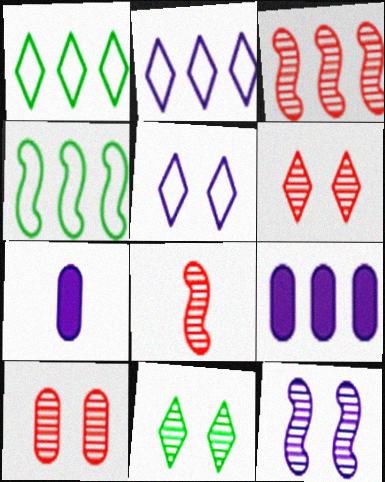[[1, 3, 9], 
[2, 7, 12], 
[4, 6, 7], 
[10, 11, 12]]